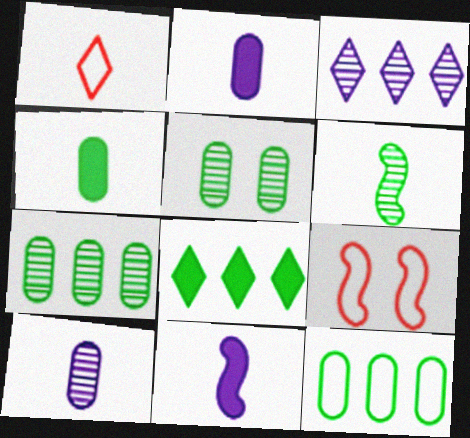[[1, 2, 6], 
[3, 4, 9], 
[4, 5, 12], 
[8, 9, 10]]